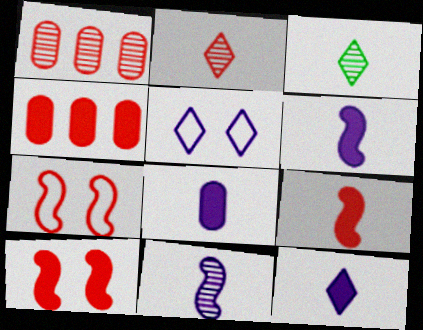[[2, 4, 7], 
[6, 8, 12]]